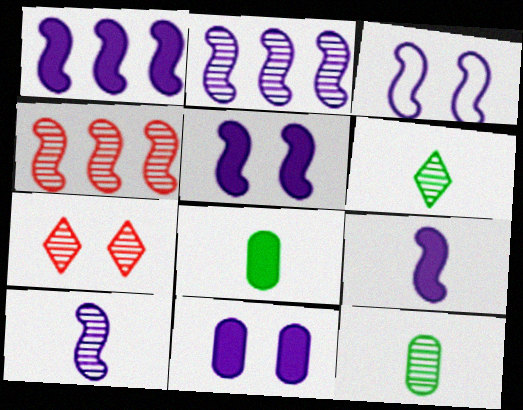[[1, 3, 10], 
[1, 5, 9], 
[2, 3, 9], 
[2, 7, 12]]